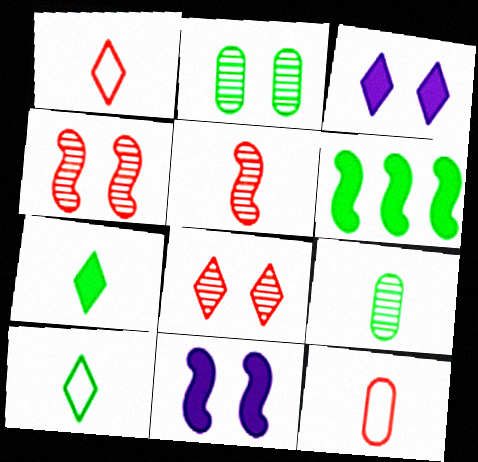[[2, 6, 10]]